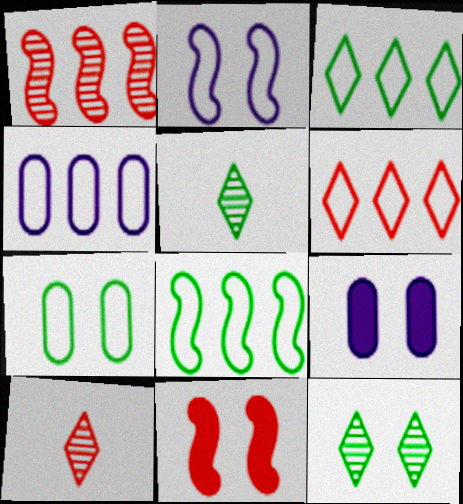[[4, 5, 11], 
[4, 6, 8], 
[8, 9, 10]]